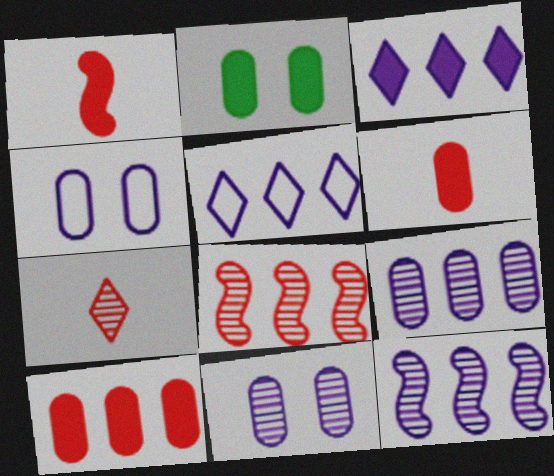[[1, 2, 3]]